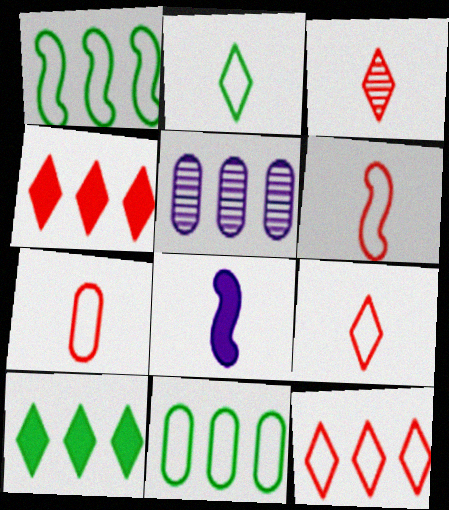[[1, 4, 5], 
[6, 7, 9]]